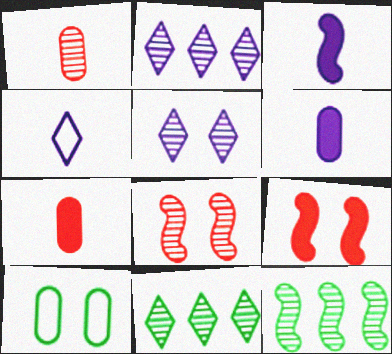[[1, 5, 12], 
[5, 9, 10]]